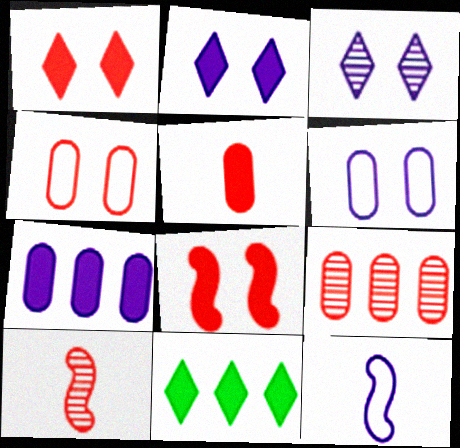[[3, 7, 12], 
[4, 5, 9], 
[6, 10, 11]]